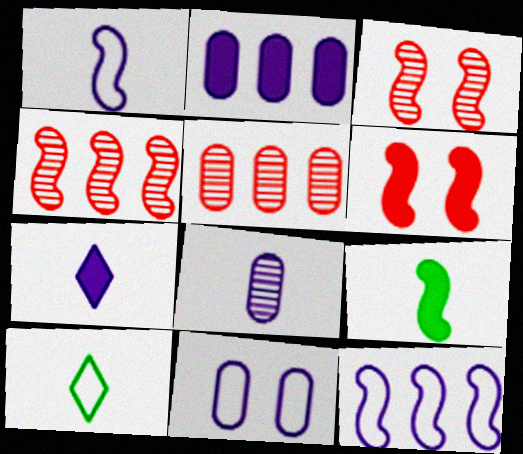[[1, 7, 8], 
[2, 3, 10], 
[2, 8, 11], 
[3, 9, 12]]